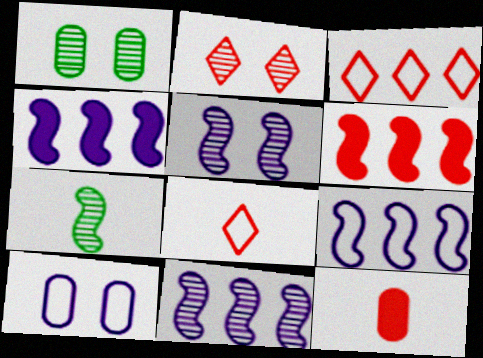[[1, 2, 5], 
[1, 4, 8], 
[4, 9, 11]]